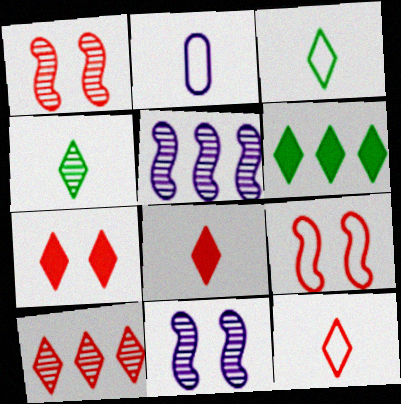[[1, 2, 6], 
[7, 10, 12]]